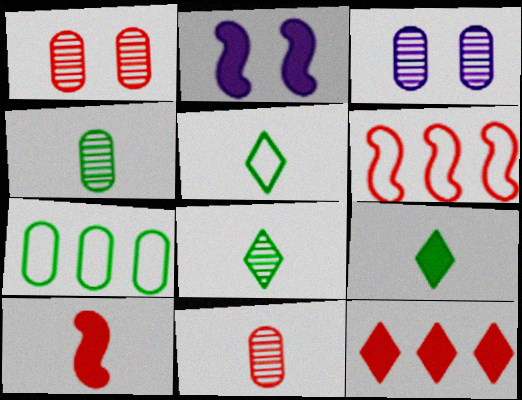[[3, 6, 9], 
[5, 8, 9]]